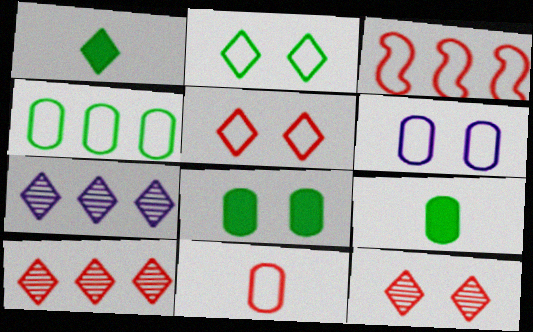[[1, 5, 7], 
[3, 5, 11], 
[4, 6, 11]]